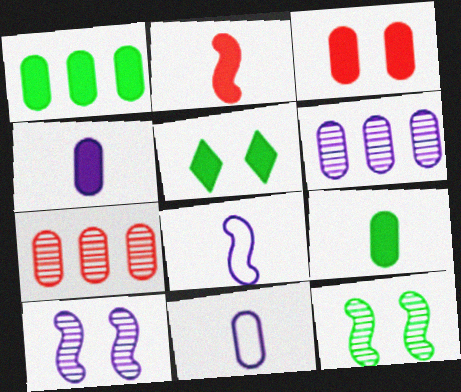[[1, 3, 4], 
[5, 7, 8]]